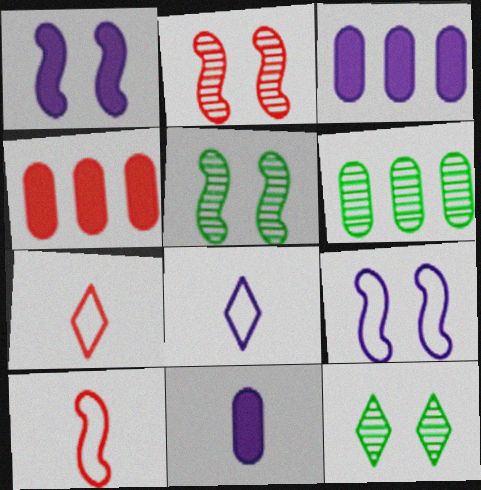[[1, 6, 7], 
[2, 4, 7], 
[3, 5, 7], 
[3, 10, 12], 
[4, 5, 8]]